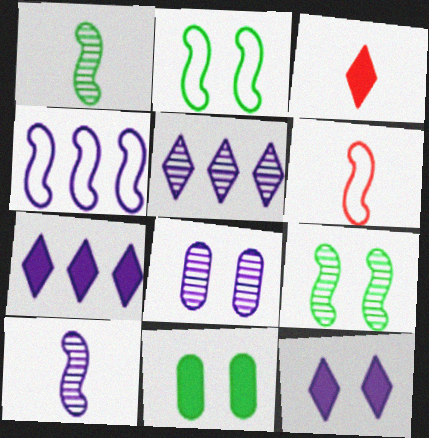[[2, 4, 6], 
[5, 6, 11], 
[5, 8, 10]]